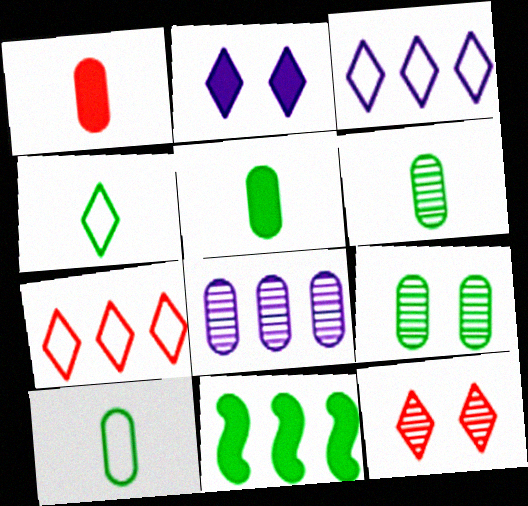[[1, 2, 11], 
[4, 9, 11], 
[5, 6, 10], 
[7, 8, 11]]